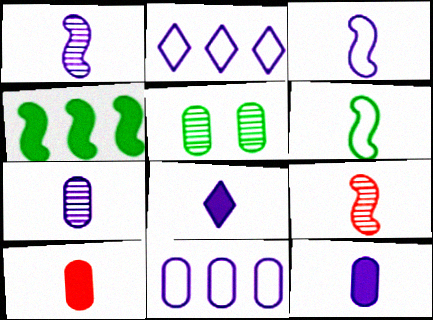[[3, 7, 8], 
[5, 10, 11]]